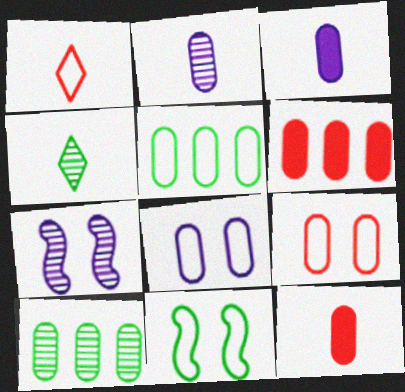[[3, 9, 10], 
[8, 10, 12]]